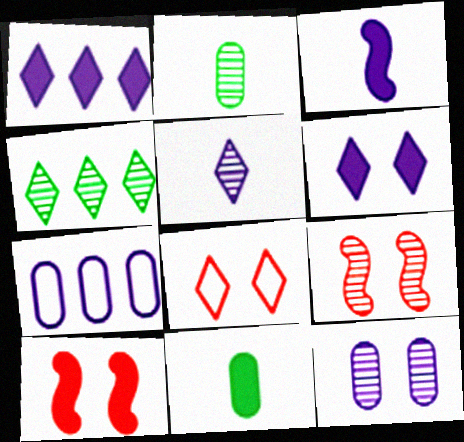[[1, 10, 11]]